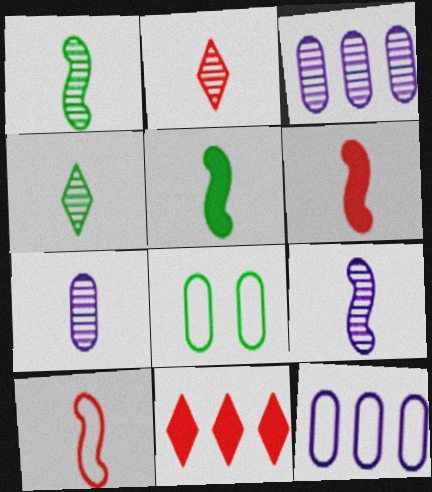[[1, 2, 7], 
[5, 9, 10], 
[8, 9, 11]]